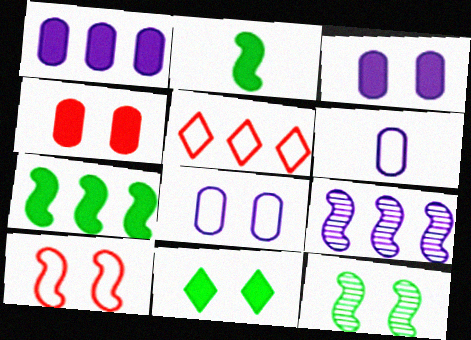[[2, 9, 10]]